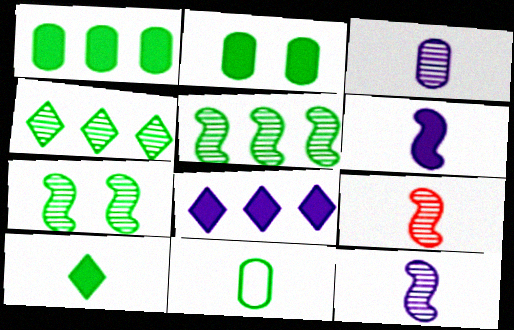[]